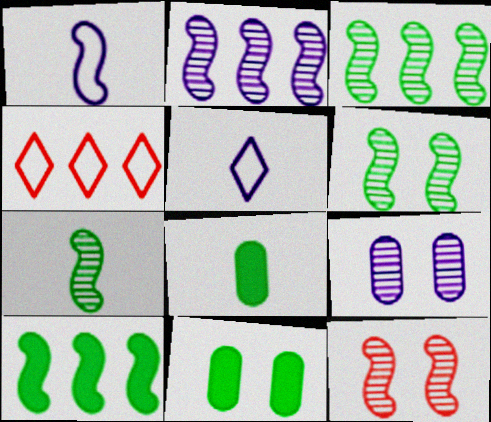[[1, 10, 12], 
[2, 7, 12], 
[3, 6, 7]]